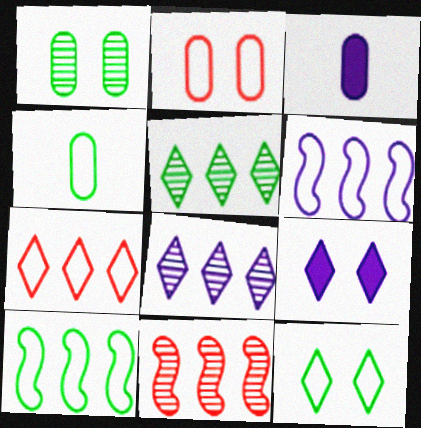[[3, 11, 12], 
[4, 9, 11], 
[4, 10, 12]]